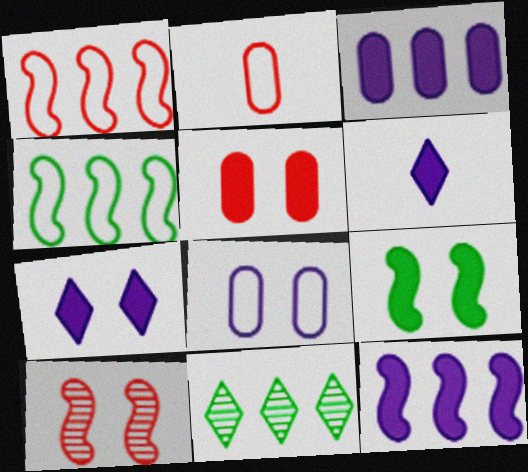[[1, 3, 11], 
[5, 7, 9]]